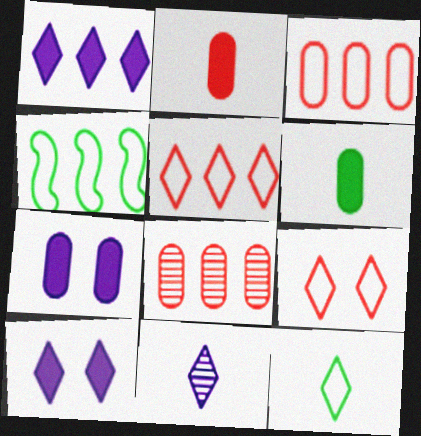[[1, 4, 8]]